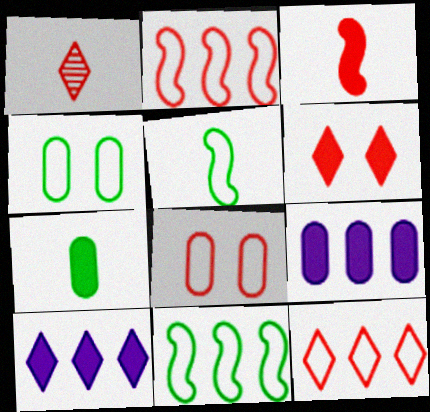[[1, 6, 12]]